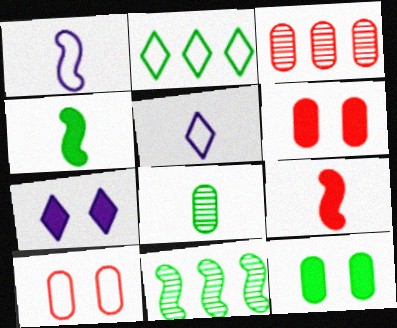[[1, 2, 10], 
[5, 6, 11], 
[5, 8, 9]]